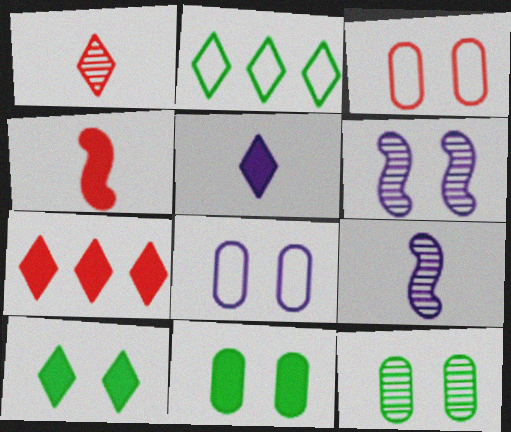[[3, 6, 10], 
[5, 7, 10]]